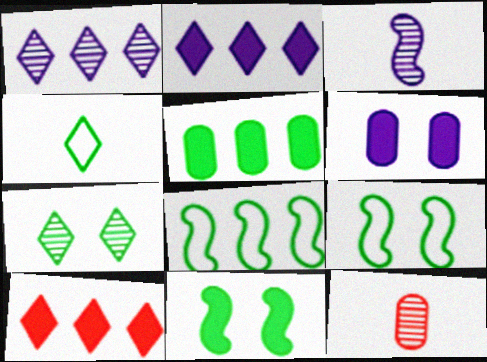[[2, 9, 12]]